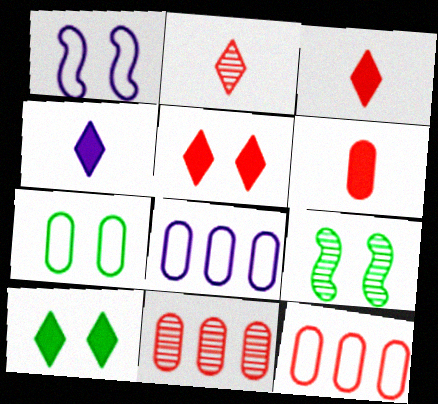[[3, 8, 9], 
[4, 9, 12], 
[7, 9, 10]]